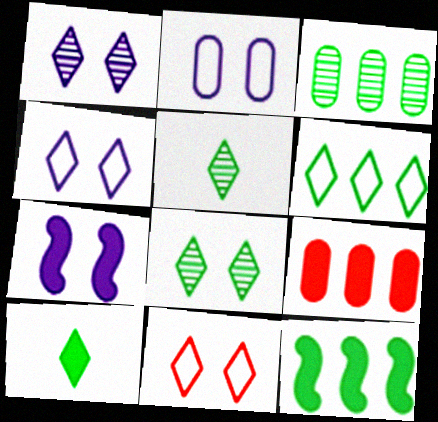[[1, 2, 7], 
[3, 6, 12], 
[6, 8, 10], 
[7, 9, 10]]